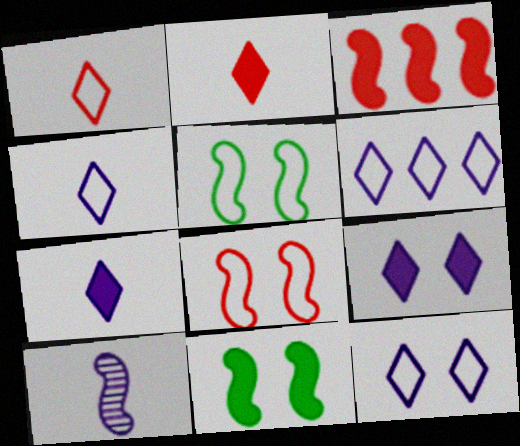[[3, 5, 10], 
[4, 6, 12]]